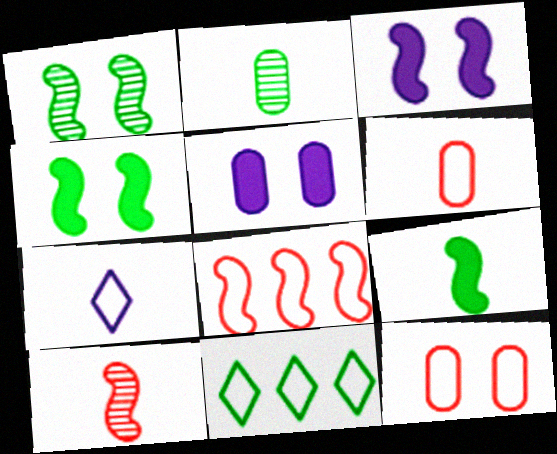[[2, 4, 11], 
[5, 10, 11]]